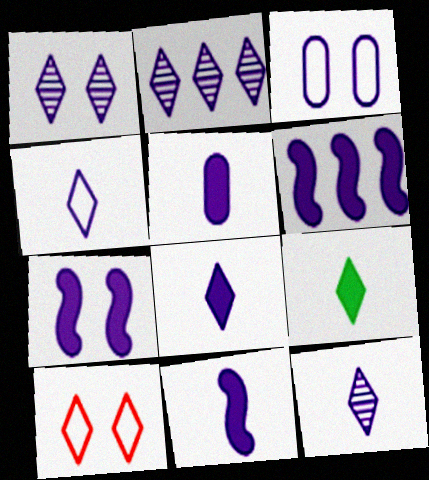[[1, 2, 12], 
[1, 3, 7], 
[2, 3, 11], 
[2, 9, 10], 
[3, 6, 12], 
[4, 8, 12], 
[5, 8, 11], 
[6, 7, 11]]